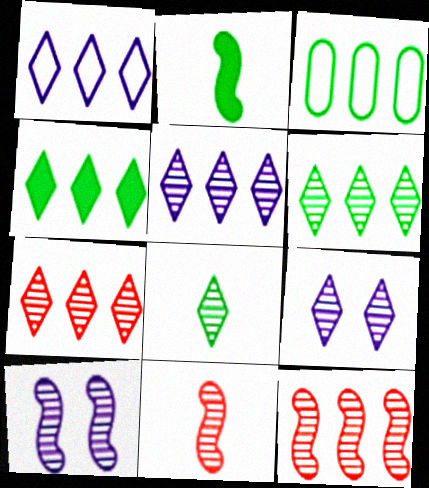[[1, 4, 7], 
[5, 6, 7], 
[7, 8, 9]]